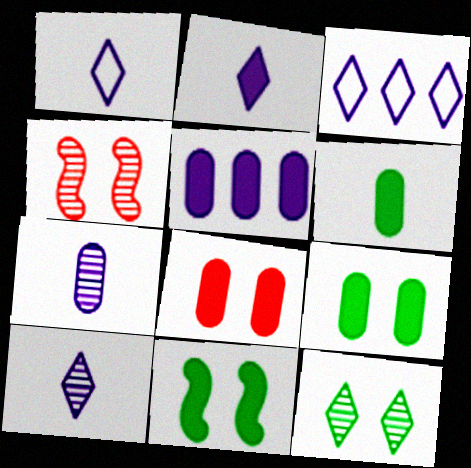[[1, 2, 10], 
[3, 4, 6], 
[5, 6, 8]]